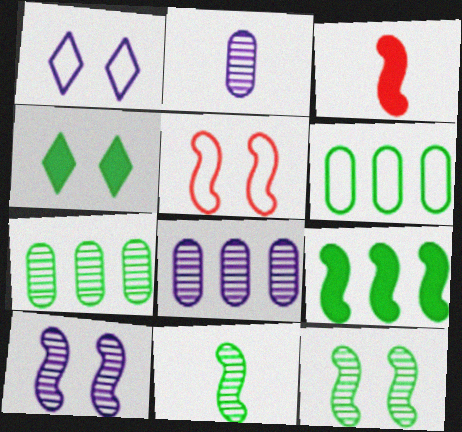[[1, 3, 7], 
[4, 6, 11]]